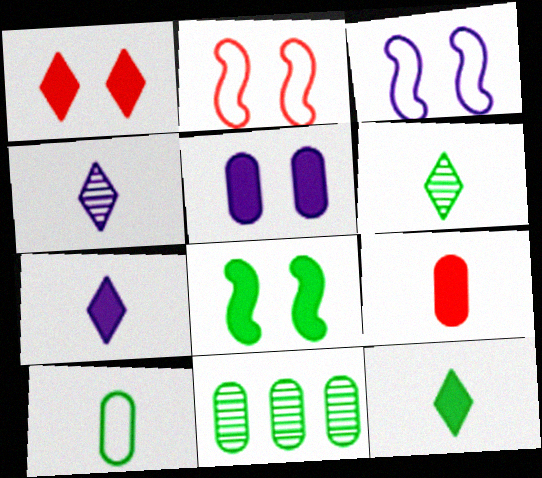[[1, 5, 8], 
[2, 7, 11]]